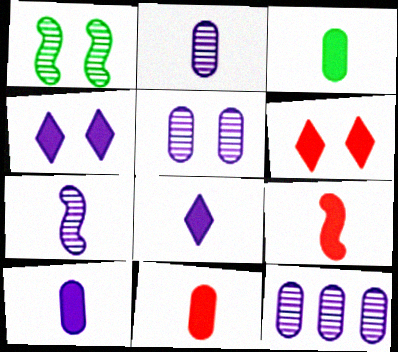[[2, 5, 12], 
[3, 8, 9], 
[3, 10, 11]]